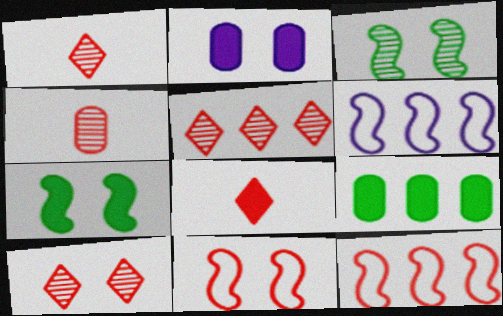[[1, 5, 10], 
[5, 6, 9]]